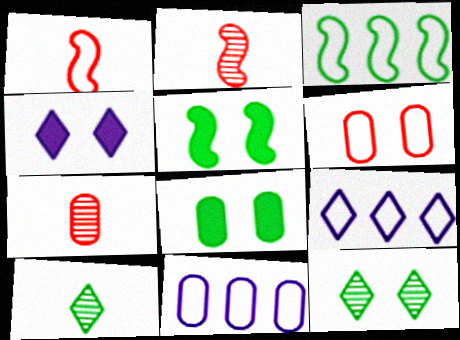[[2, 8, 9], 
[3, 4, 7], 
[3, 8, 10], 
[5, 7, 9], 
[7, 8, 11]]